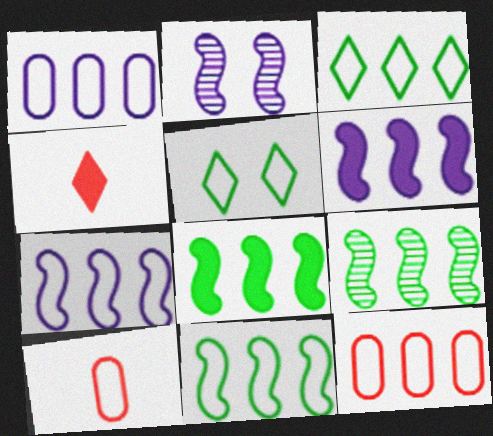[[3, 7, 12], 
[5, 7, 10], 
[8, 9, 11]]